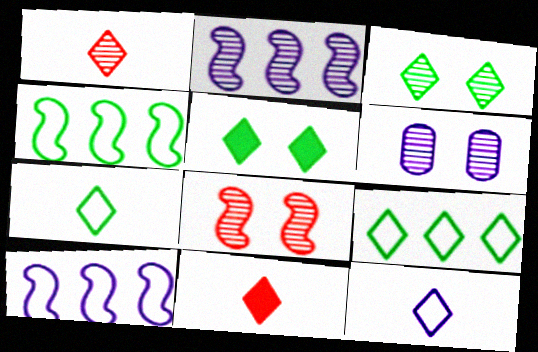[[3, 6, 8], 
[4, 6, 11]]